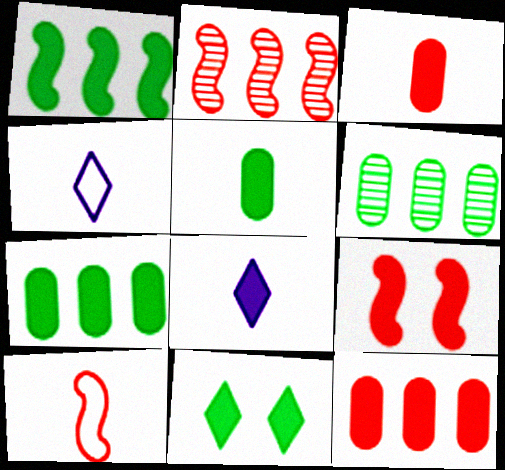[[1, 5, 11], 
[2, 9, 10], 
[4, 6, 9], 
[7, 8, 9]]